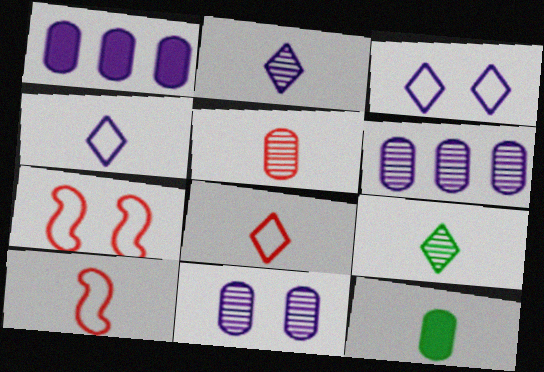[[1, 7, 9], 
[2, 10, 12]]